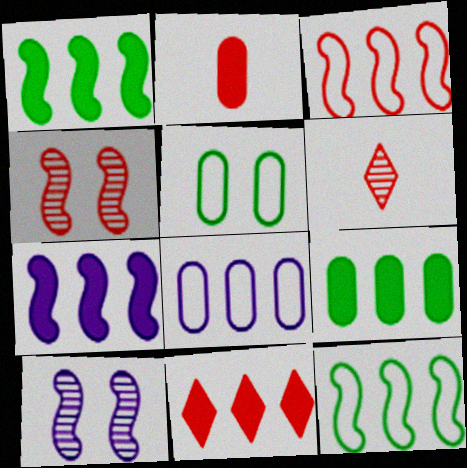[[5, 6, 7], 
[7, 9, 11]]